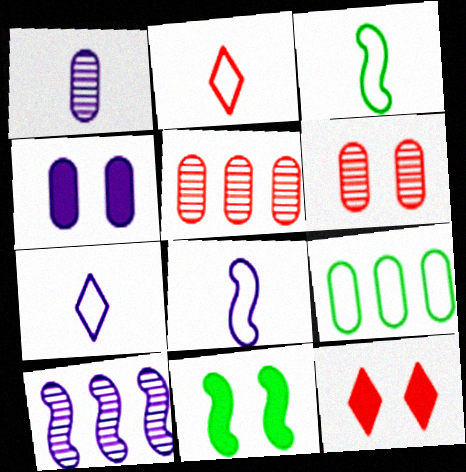[[4, 7, 10], 
[4, 11, 12], 
[5, 7, 11]]